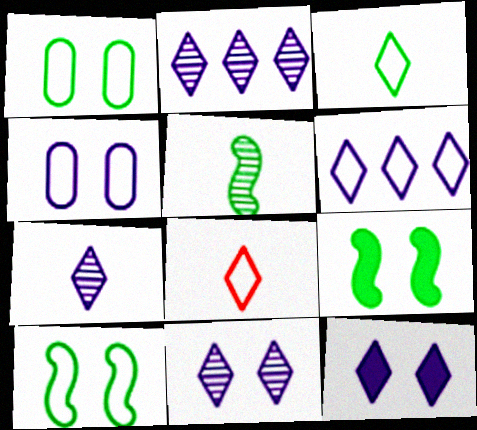[[2, 7, 11], 
[6, 7, 12]]